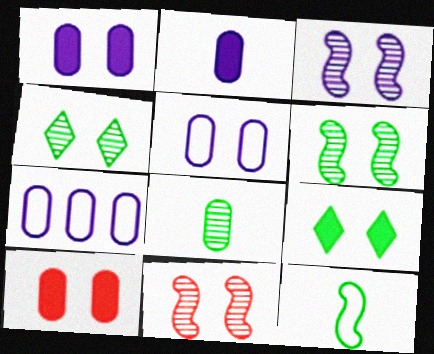[[3, 6, 11], 
[5, 9, 11], 
[7, 8, 10]]